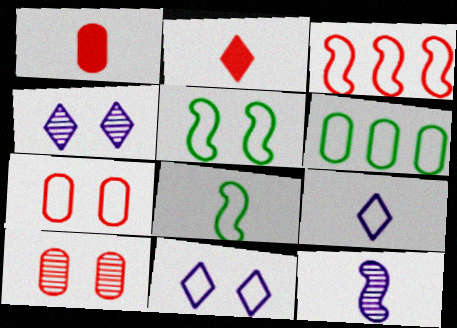[[2, 3, 10], 
[5, 7, 11]]